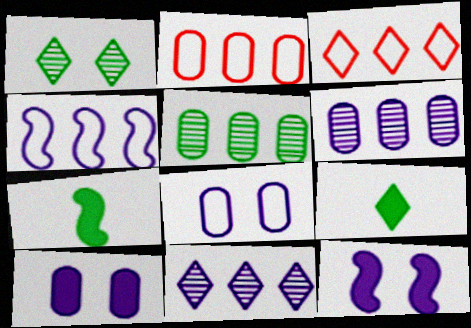[]